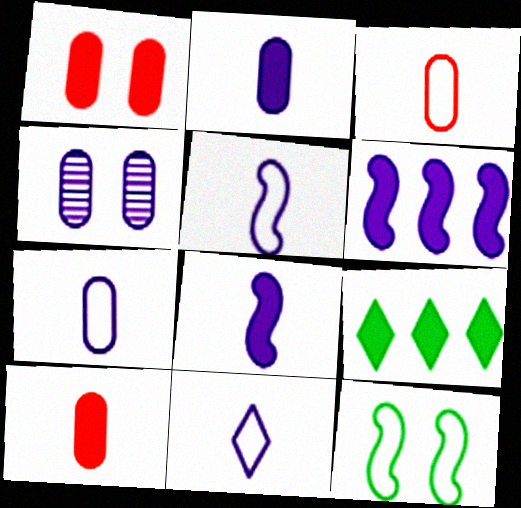[[1, 8, 9], 
[4, 6, 11], 
[5, 7, 11]]